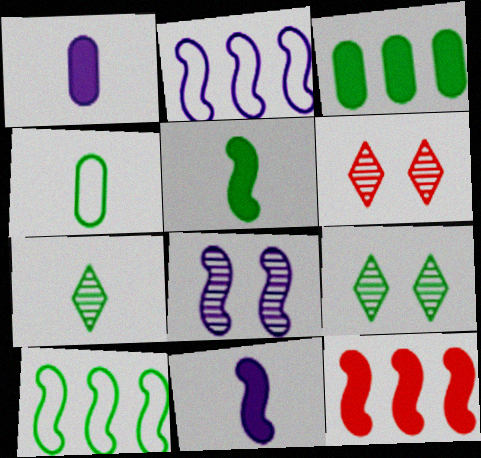[[1, 6, 10], 
[2, 8, 11], 
[4, 5, 7]]